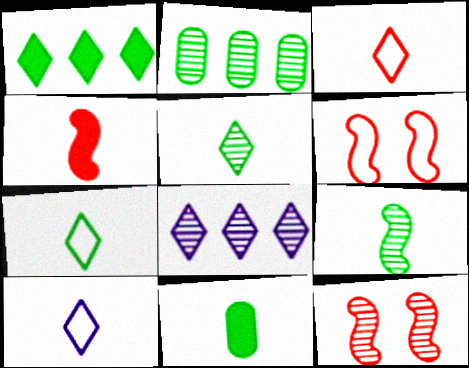[[3, 7, 10], 
[6, 8, 11], 
[7, 9, 11]]